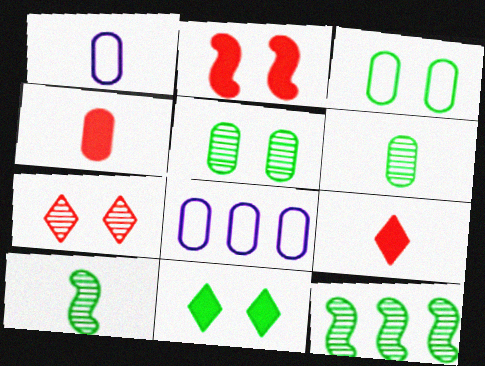[[1, 4, 6], 
[1, 9, 10], 
[4, 5, 8]]